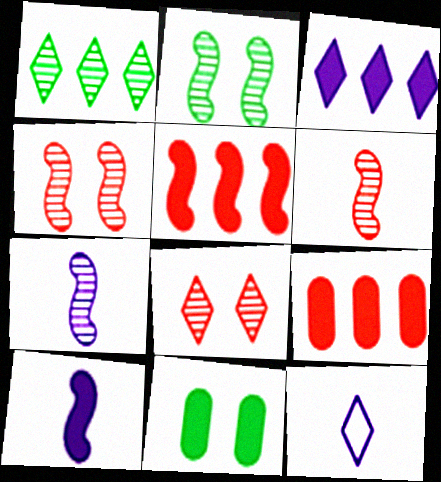[[2, 9, 12]]